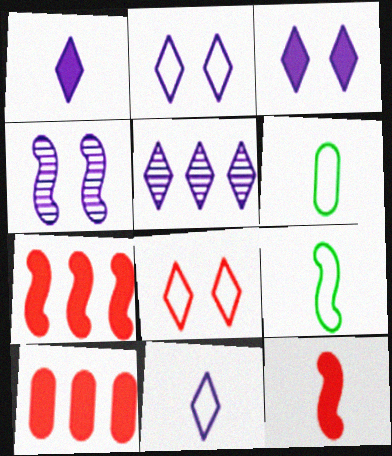[[1, 2, 5], 
[3, 5, 11], 
[4, 7, 9]]